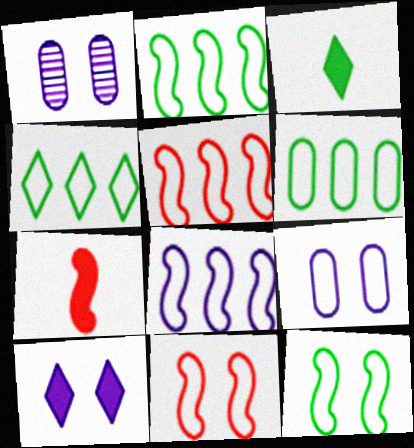[[1, 3, 5], 
[1, 4, 7], 
[2, 4, 6], 
[2, 5, 8]]